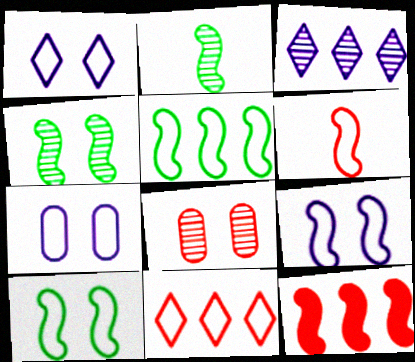[[1, 7, 9], 
[2, 3, 8], 
[2, 9, 12], 
[5, 6, 9]]